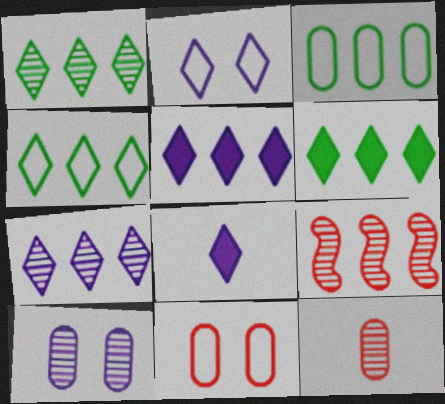[[1, 4, 6], 
[2, 7, 8], 
[3, 5, 9]]